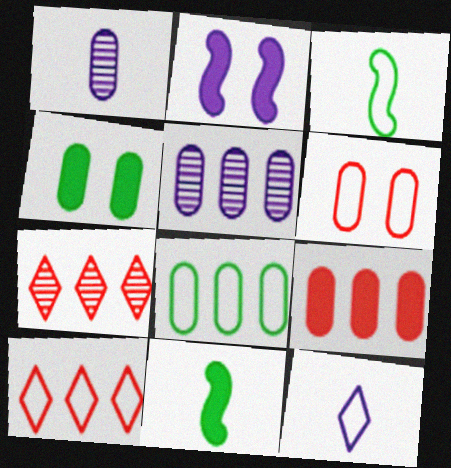[[2, 5, 12], 
[5, 8, 9]]